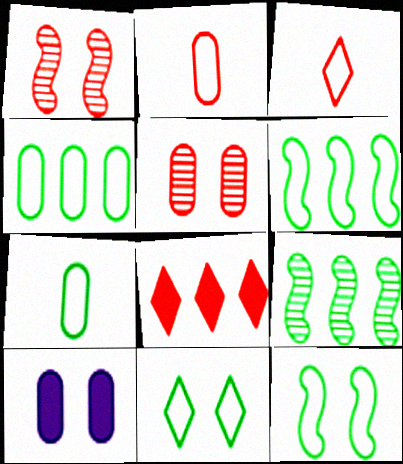[[1, 2, 8], 
[1, 10, 11], 
[3, 9, 10], 
[6, 7, 11]]